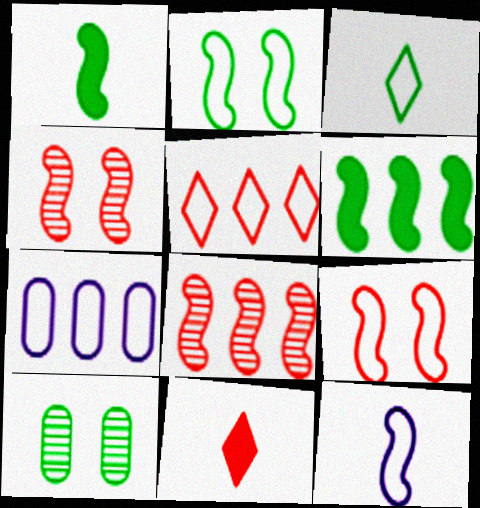[[3, 6, 10], 
[3, 7, 9], 
[4, 6, 12]]